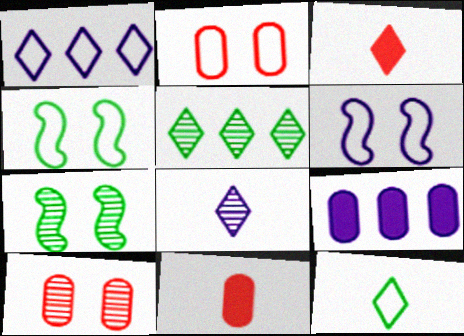[[1, 7, 11], 
[3, 8, 12], 
[5, 6, 11], 
[6, 8, 9]]